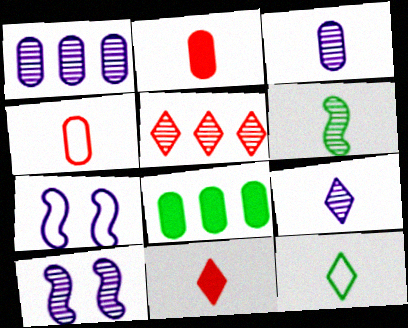[[1, 9, 10], 
[9, 11, 12]]